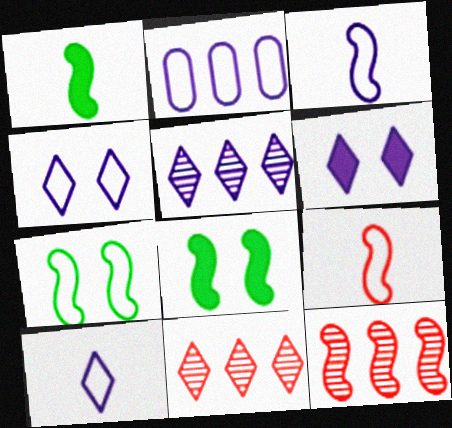[[2, 3, 4], 
[3, 8, 12], 
[5, 6, 10]]